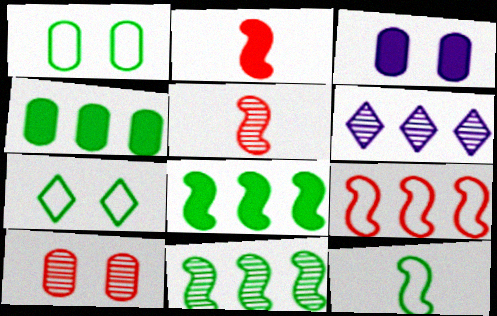[[1, 2, 6], 
[1, 3, 10], 
[4, 6, 9]]